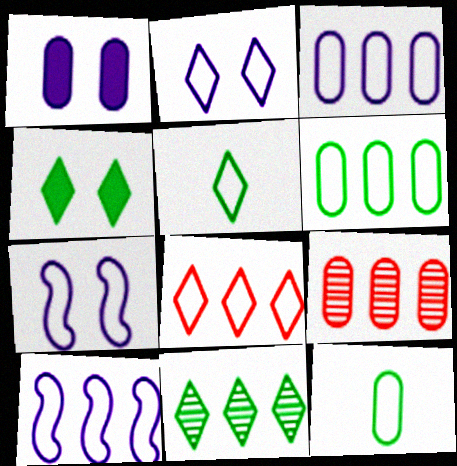[[1, 9, 12], 
[2, 5, 8], 
[4, 5, 11], 
[6, 8, 10], 
[7, 8, 12]]